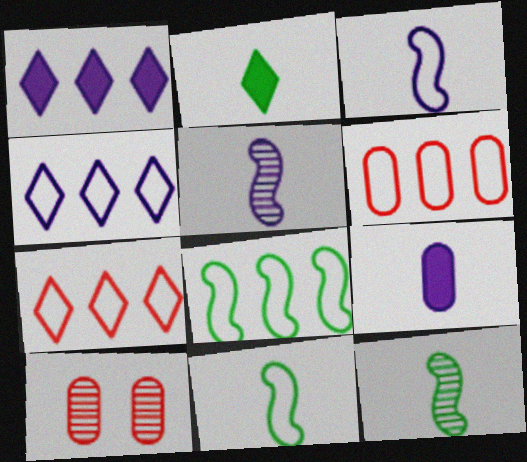[[1, 10, 11], 
[4, 6, 8]]